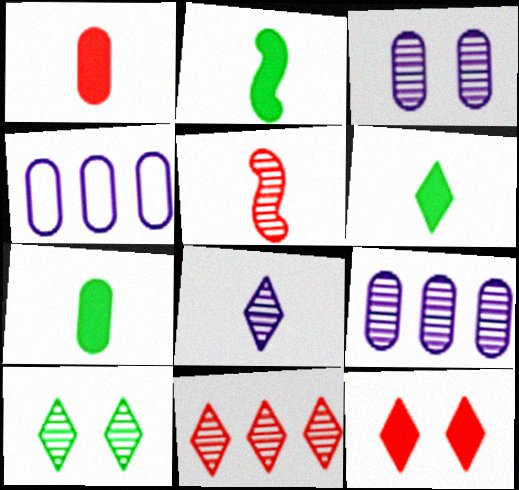[[2, 6, 7], 
[5, 9, 10], 
[8, 10, 11]]